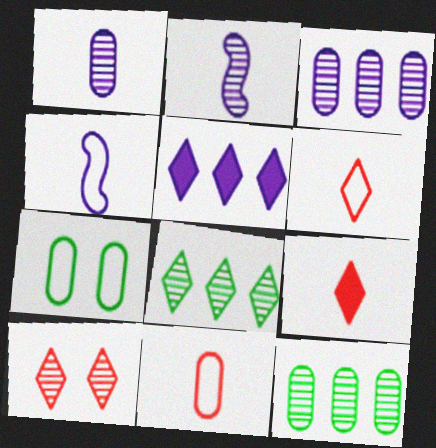[[2, 10, 12]]